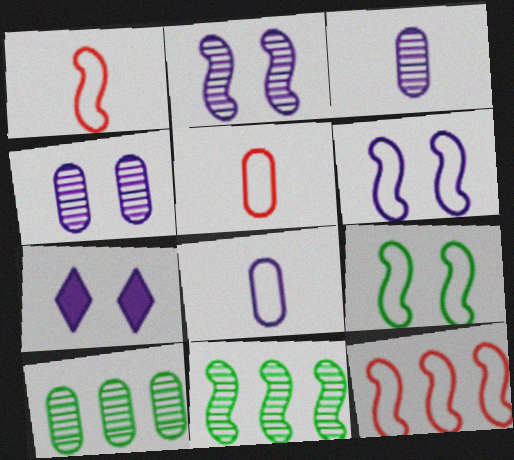[[1, 7, 10], 
[4, 6, 7], 
[5, 7, 11]]